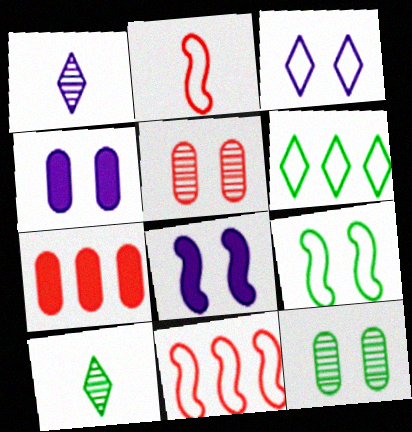[[1, 7, 9], 
[4, 10, 11]]